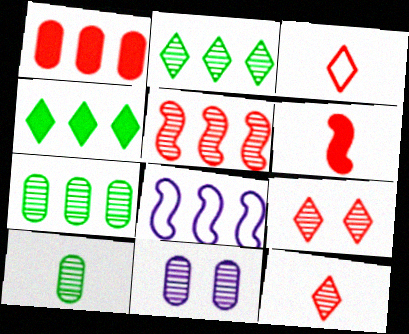[[1, 2, 8]]